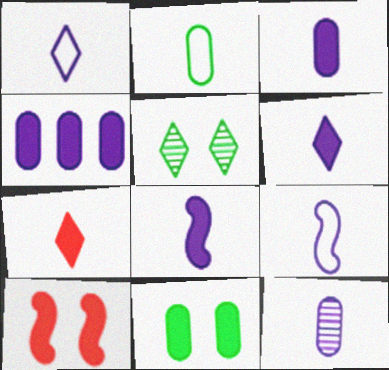[[1, 8, 12], 
[3, 6, 8], 
[6, 9, 12]]